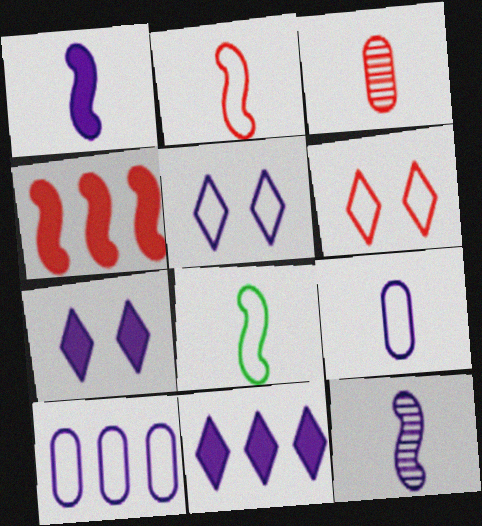[[3, 4, 6], 
[6, 8, 10], 
[7, 10, 12]]